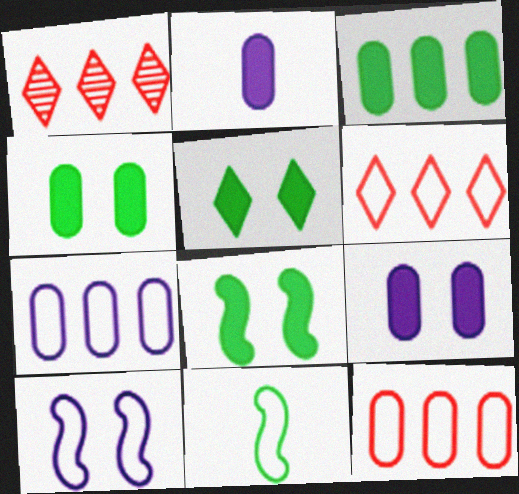[[1, 9, 11], 
[4, 5, 8]]